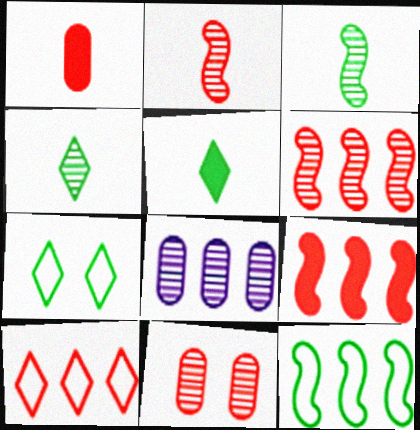[]